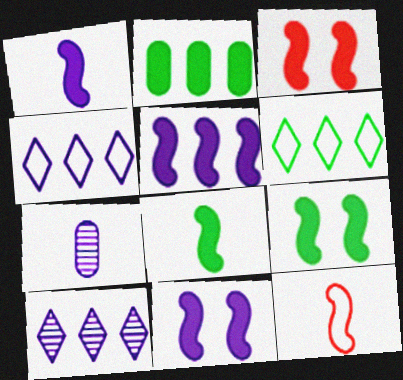[[1, 5, 11], 
[3, 5, 8], 
[3, 6, 7], 
[3, 9, 11], 
[4, 7, 11]]